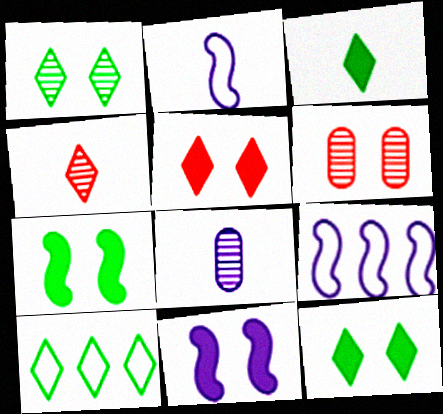[[1, 3, 10], 
[3, 6, 9]]